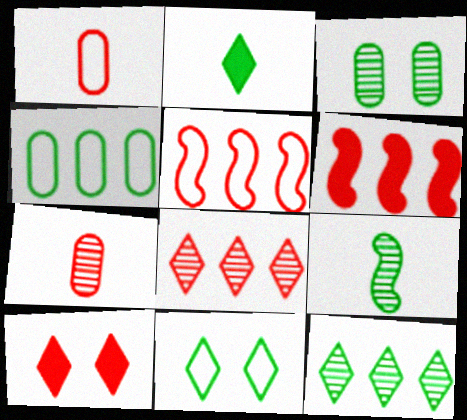[[2, 11, 12], 
[3, 9, 12], 
[5, 7, 10]]